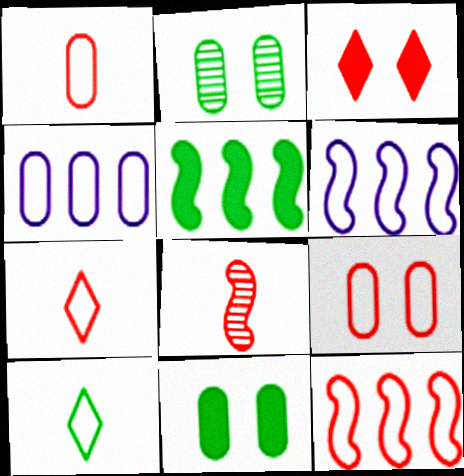[[2, 5, 10], 
[6, 9, 10], 
[7, 9, 12]]